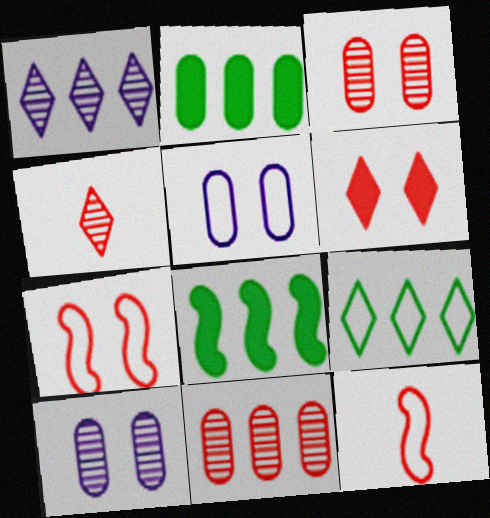[[3, 6, 7], 
[4, 5, 8], 
[5, 9, 12], 
[6, 11, 12]]